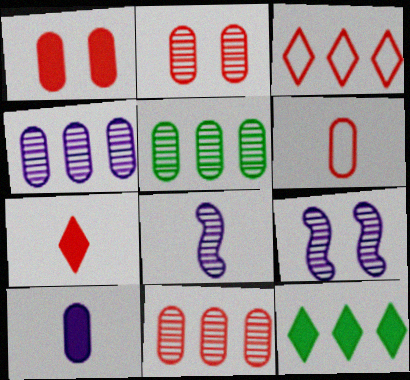[[1, 6, 11], 
[4, 5, 11], 
[6, 9, 12]]